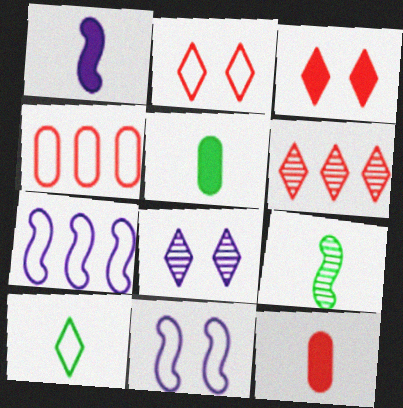[[4, 10, 11], 
[5, 6, 11], 
[5, 9, 10]]